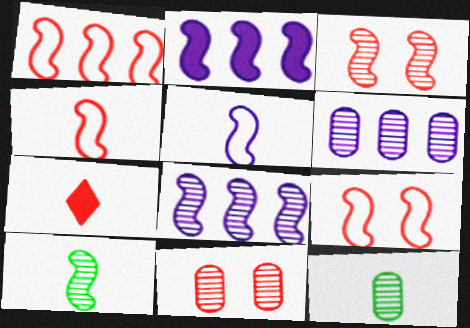[[1, 4, 9], 
[1, 7, 11], 
[2, 9, 10], 
[3, 8, 10], 
[5, 7, 12], 
[6, 11, 12]]